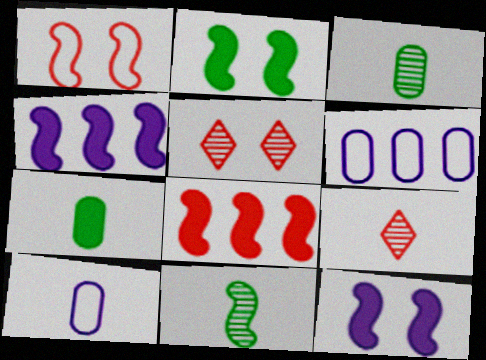[[1, 4, 11], 
[2, 6, 9]]